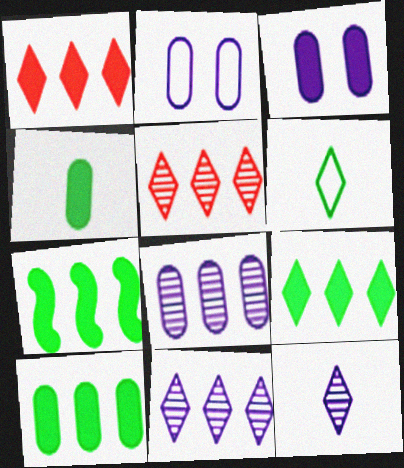[[7, 9, 10]]